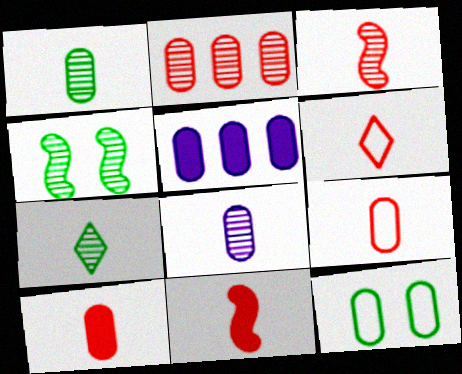[[3, 6, 10], 
[3, 7, 8], 
[4, 5, 6]]